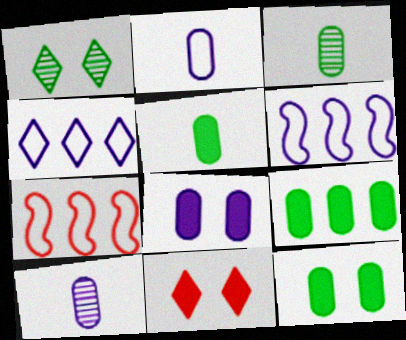[[3, 6, 11], 
[5, 9, 12]]